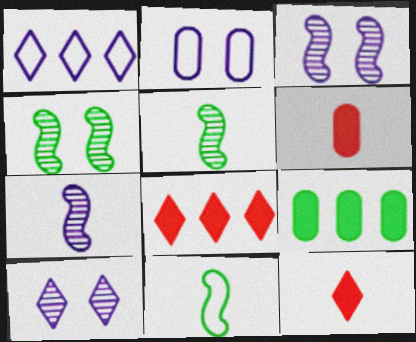[[1, 4, 6], 
[2, 5, 8]]